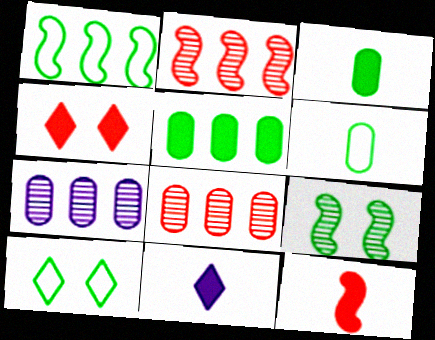[[1, 6, 10], 
[3, 11, 12], 
[7, 10, 12]]